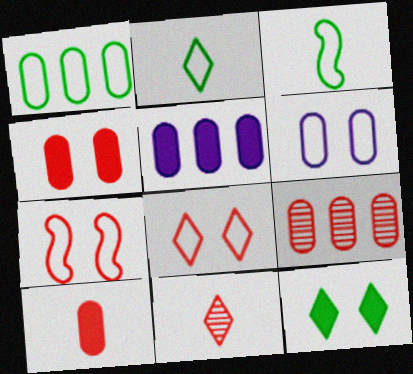[[1, 5, 9]]